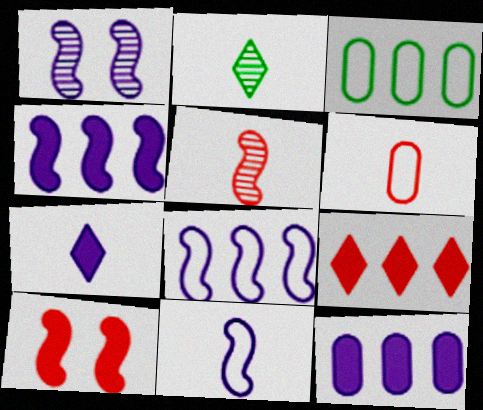[[1, 4, 11]]